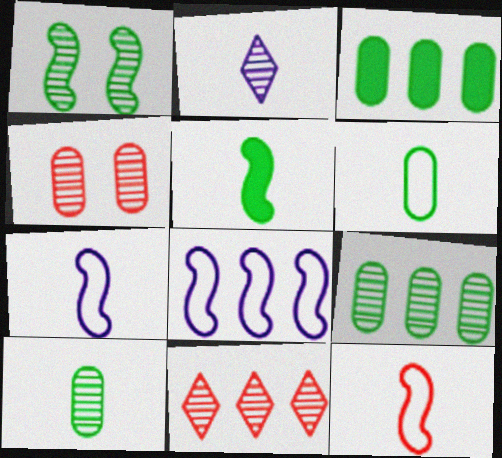[[3, 8, 11]]